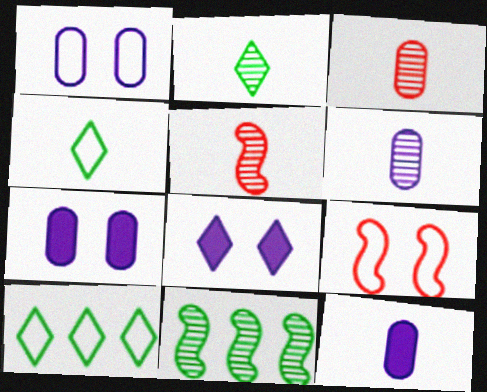[[2, 5, 6], 
[4, 5, 12], 
[5, 7, 10]]